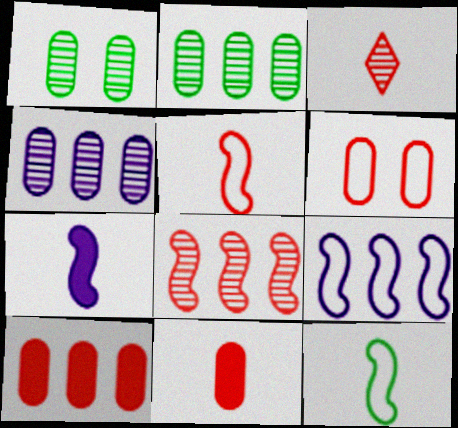[[3, 5, 11]]